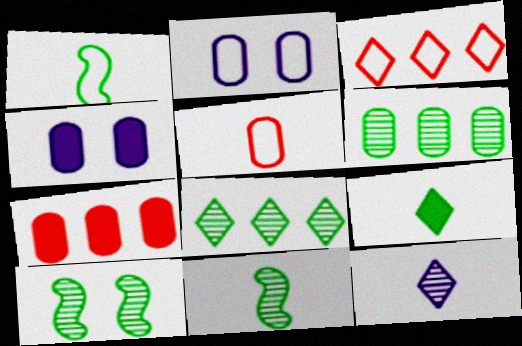[[1, 2, 3], 
[3, 4, 11], 
[4, 5, 6]]